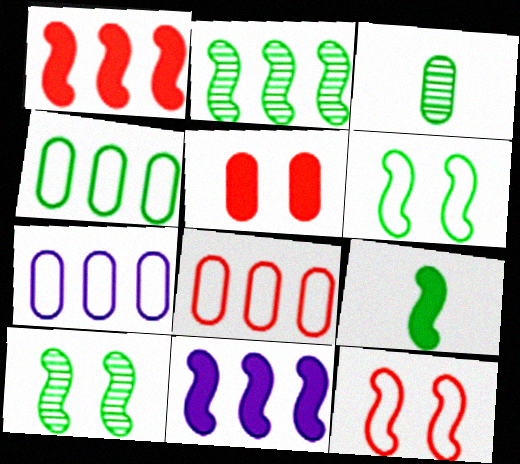[[2, 6, 9], 
[3, 5, 7], 
[4, 7, 8]]